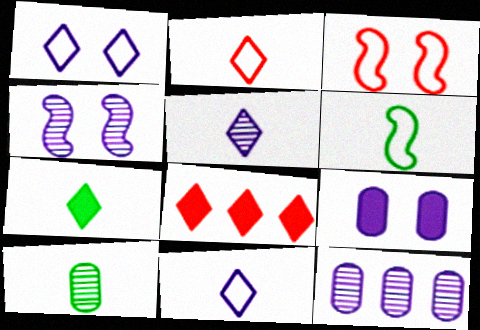[[1, 4, 9], 
[2, 5, 7], 
[3, 7, 12], 
[4, 5, 12], 
[6, 7, 10]]